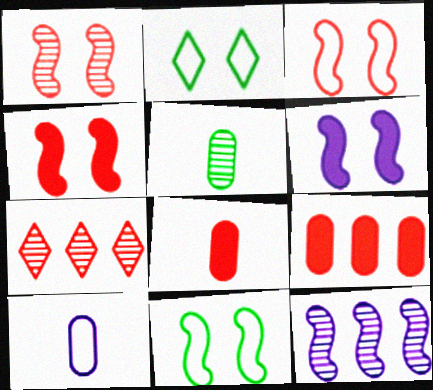[[1, 3, 4], 
[1, 6, 11], 
[2, 8, 12], 
[3, 7, 8], 
[5, 8, 10]]